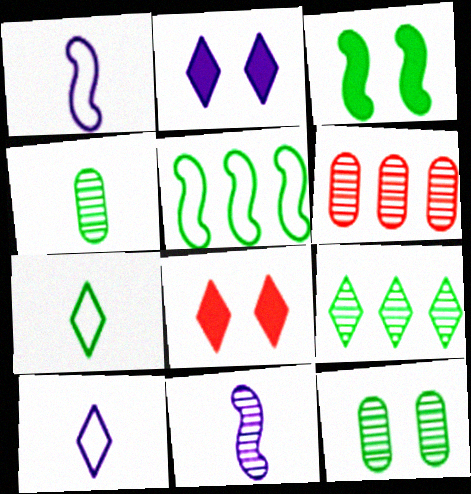[[3, 6, 10], 
[8, 9, 10]]